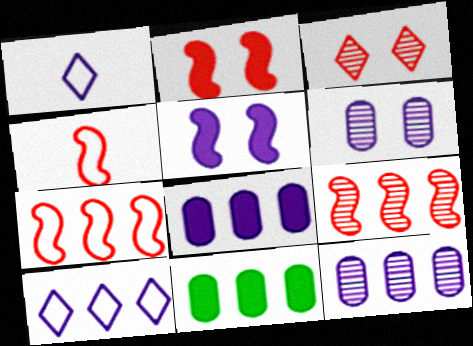[[1, 5, 12], 
[2, 4, 9], 
[9, 10, 11]]